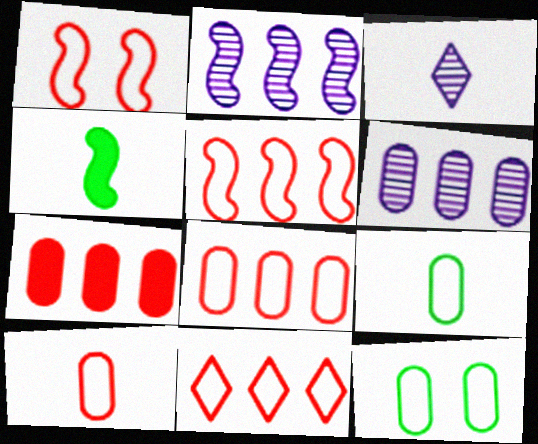[[1, 2, 4], 
[1, 10, 11], 
[3, 4, 10], 
[5, 8, 11]]